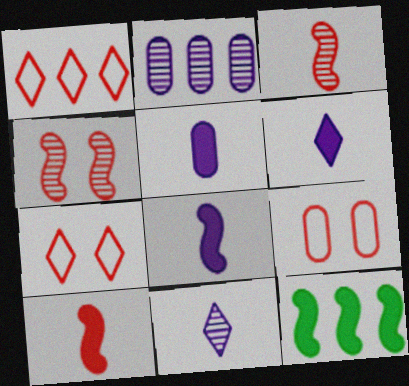[[1, 2, 12], 
[5, 6, 8], 
[9, 11, 12]]